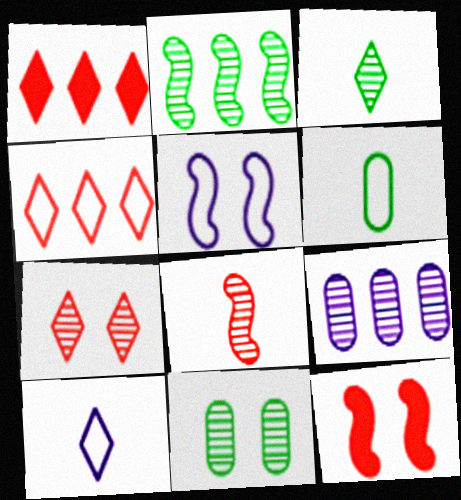[[2, 3, 11], 
[4, 5, 6]]